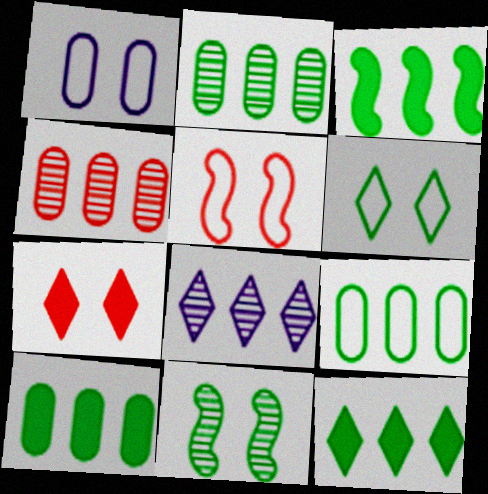[[1, 5, 6], 
[1, 7, 11], 
[2, 9, 10], 
[3, 10, 12]]